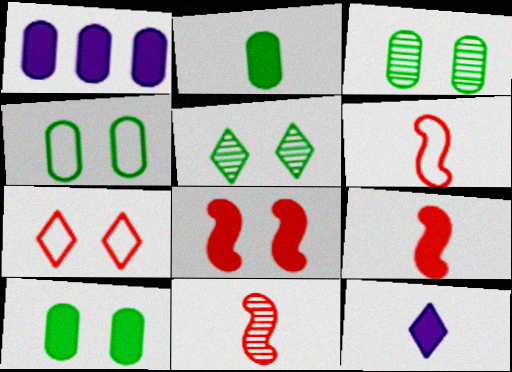[[1, 5, 6], 
[2, 9, 12], 
[3, 4, 10], 
[6, 9, 11]]